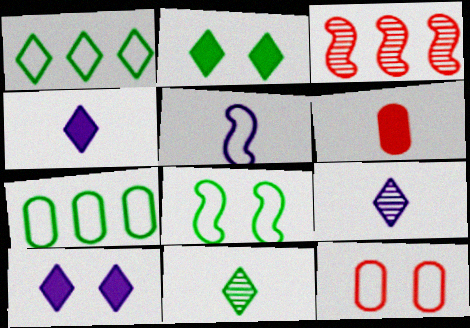[[1, 2, 11], 
[1, 5, 12], 
[5, 6, 11]]